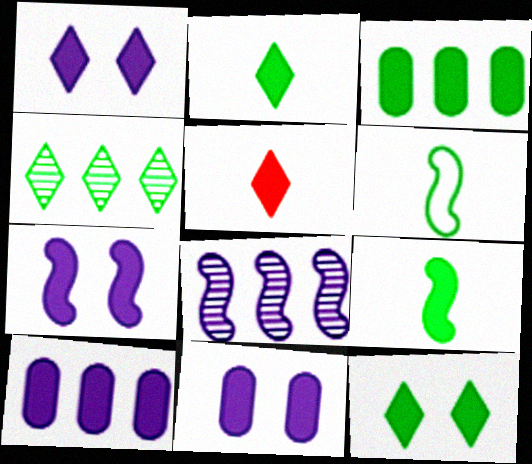[[1, 7, 11], 
[3, 5, 7], 
[3, 9, 12]]